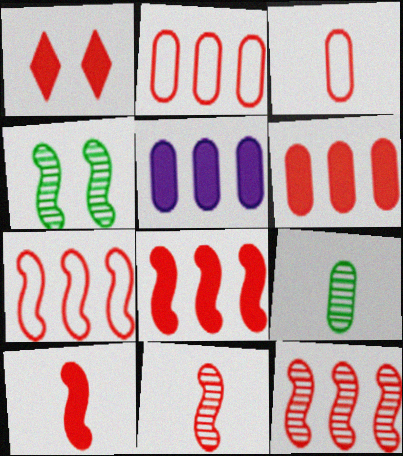[[1, 2, 11], 
[1, 3, 12], 
[1, 6, 10], 
[7, 8, 12]]